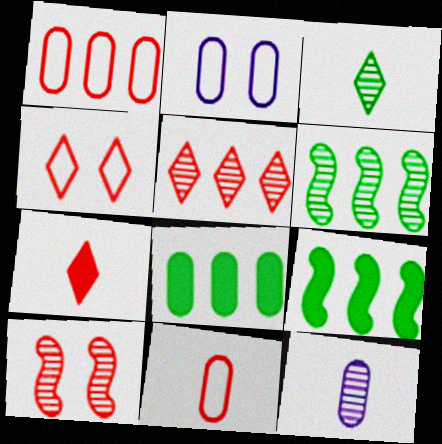[[1, 7, 10], 
[2, 6, 7], 
[4, 5, 7], 
[4, 9, 12]]